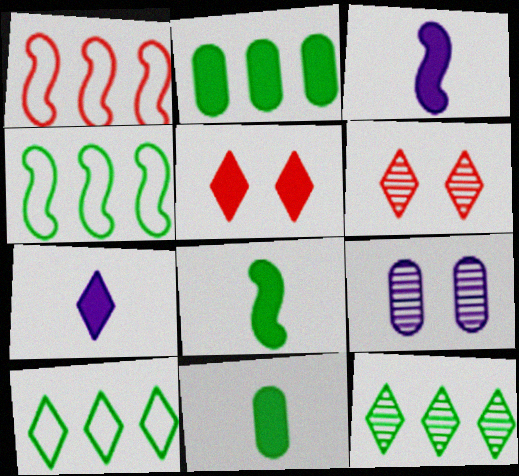[[2, 3, 5], 
[2, 4, 12], 
[6, 7, 10]]